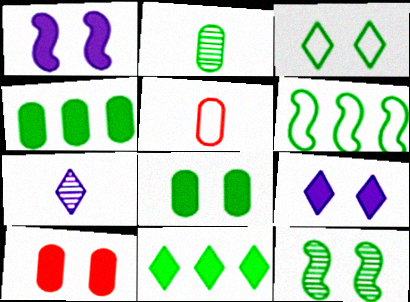[[3, 8, 12], 
[6, 7, 10]]